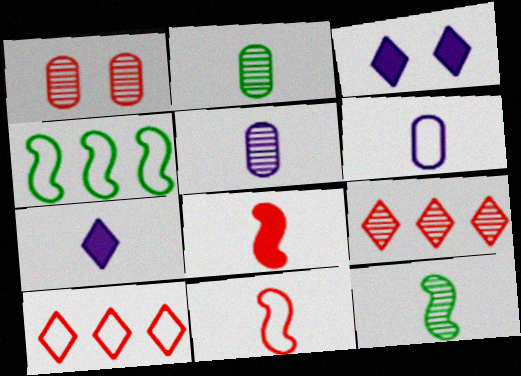[[1, 4, 7], 
[1, 8, 10], 
[2, 7, 11]]